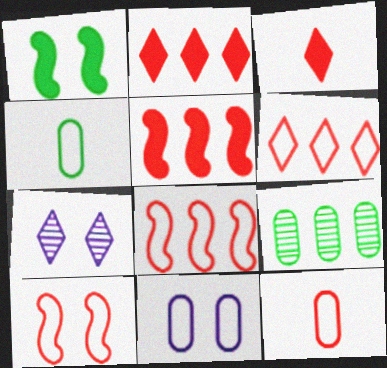[[4, 5, 7], 
[6, 10, 12]]